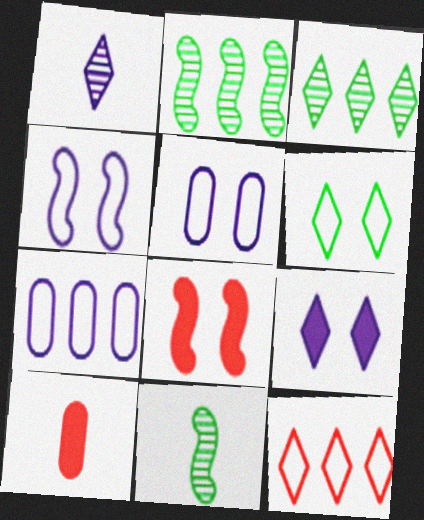[[3, 4, 10]]